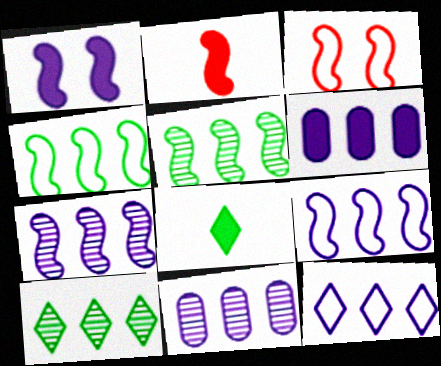[[3, 8, 11], 
[6, 7, 12]]